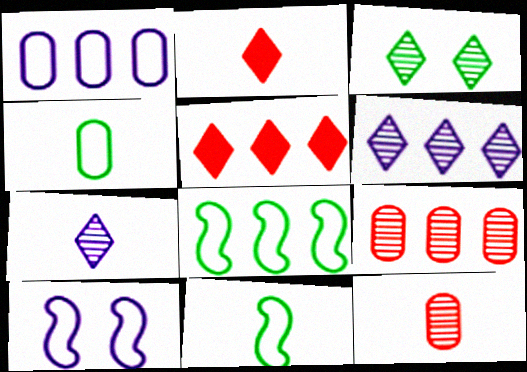[]